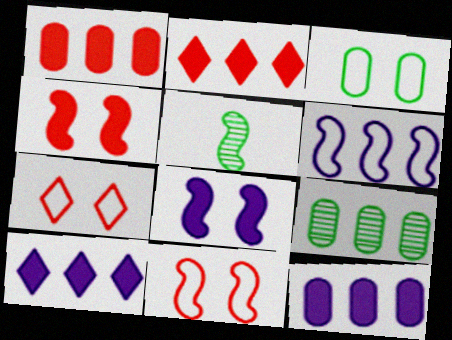[[2, 6, 9], 
[4, 5, 6], 
[5, 7, 12]]